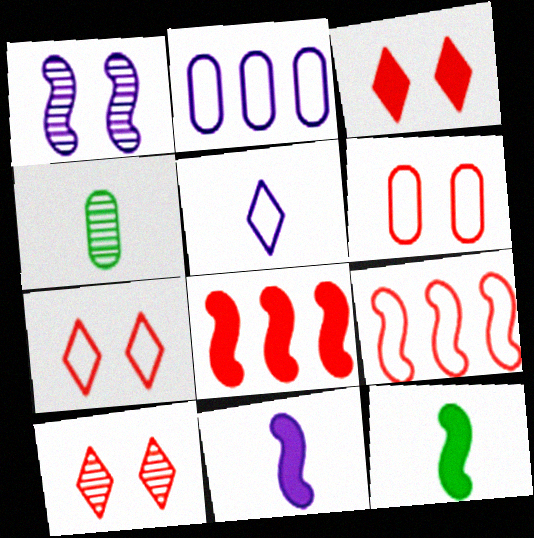[[1, 9, 12], 
[2, 10, 12], 
[3, 7, 10]]